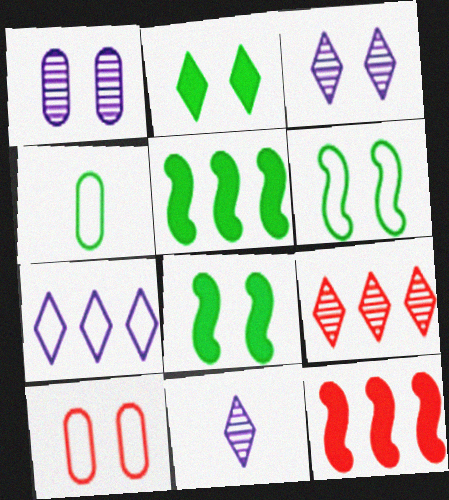[[3, 4, 12], 
[3, 8, 10], 
[5, 10, 11]]